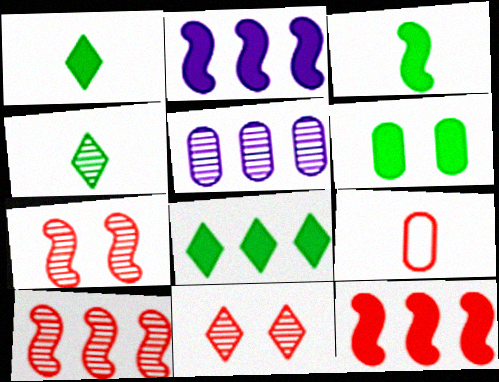[[3, 6, 8], 
[4, 5, 7], 
[5, 6, 9], 
[9, 11, 12]]